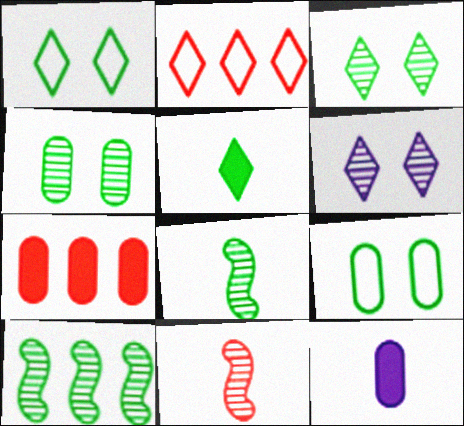[[2, 5, 6], 
[5, 9, 10]]